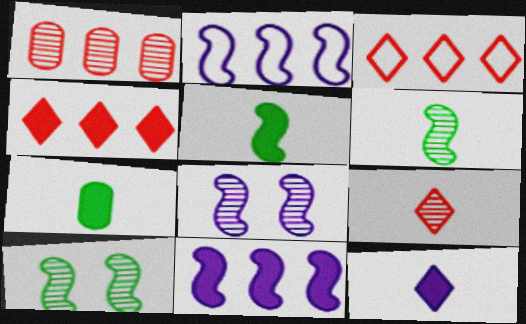[[3, 7, 8]]